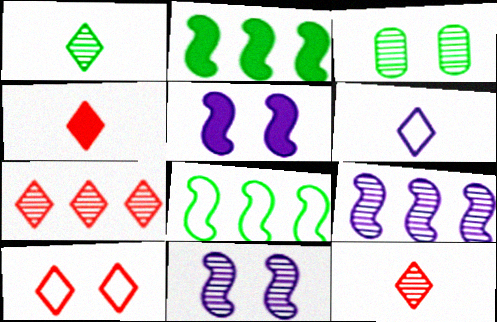[[1, 4, 6], 
[3, 5, 10], 
[3, 9, 12], 
[4, 7, 10]]